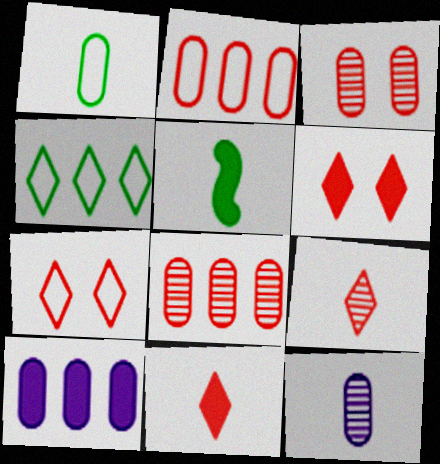[[1, 3, 10], 
[5, 6, 10]]